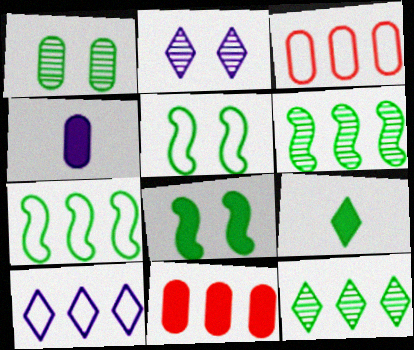[[1, 3, 4], 
[1, 7, 9], 
[3, 7, 10], 
[6, 10, 11]]